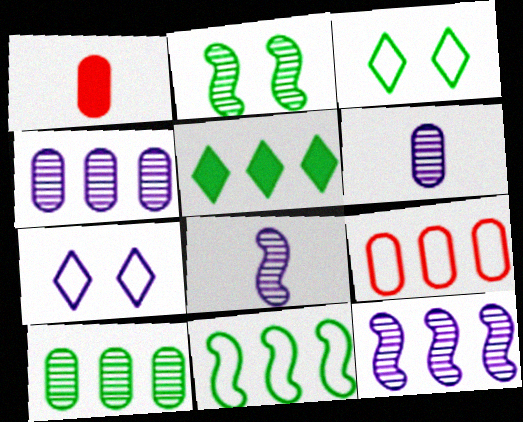[[1, 3, 12], 
[5, 9, 12], 
[5, 10, 11]]